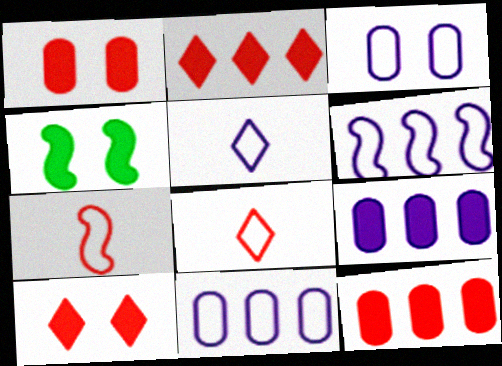[[3, 5, 6]]